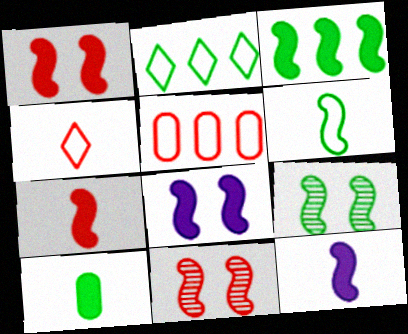[[1, 3, 12], 
[2, 9, 10], 
[3, 6, 9], 
[3, 7, 8]]